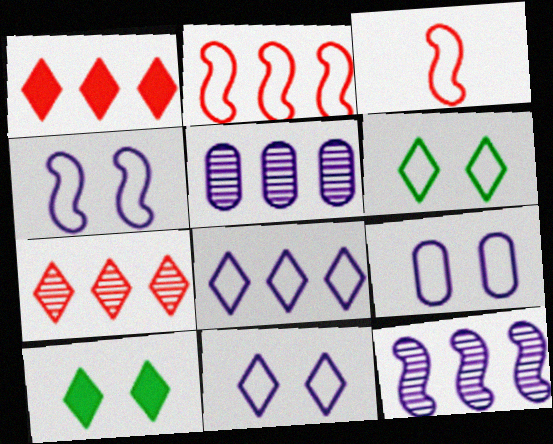[[3, 5, 10], 
[4, 9, 11]]